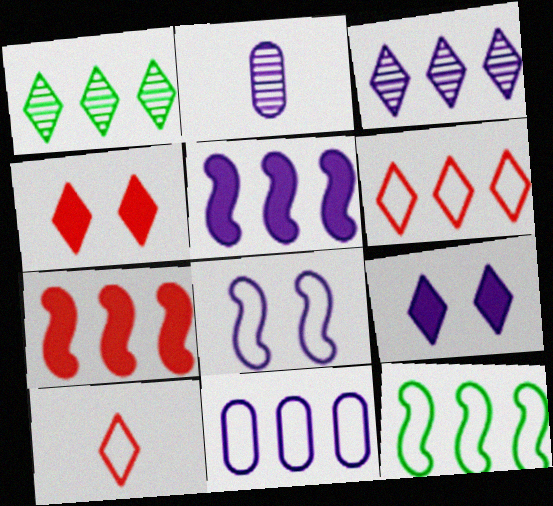[[1, 7, 11], 
[1, 9, 10], 
[2, 4, 12], 
[3, 5, 11], 
[6, 11, 12]]